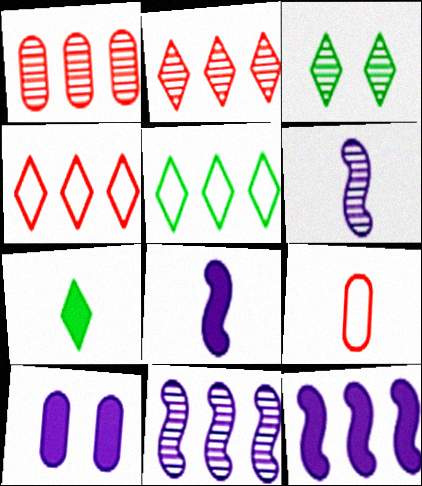[[1, 3, 6], 
[1, 5, 12], 
[3, 5, 7], 
[3, 9, 12], 
[6, 7, 9]]